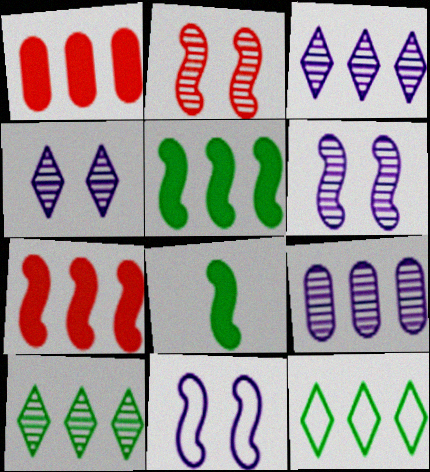[[7, 9, 12]]